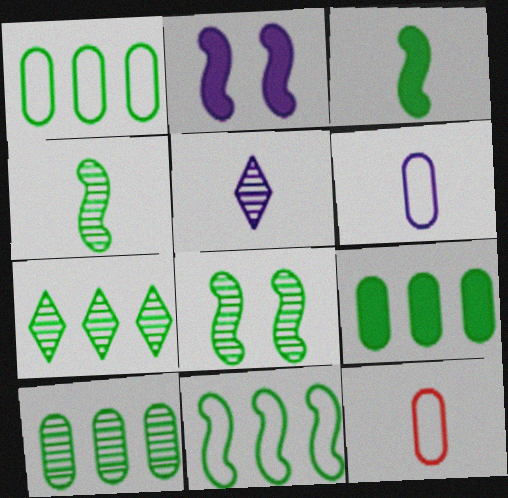[[1, 9, 10], 
[2, 7, 12], 
[3, 5, 12], 
[3, 8, 11], 
[7, 9, 11]]